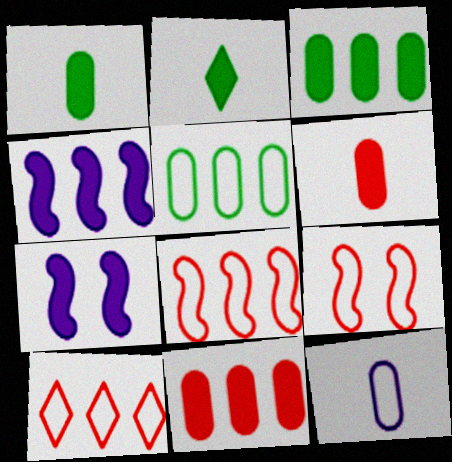[[2, 7, 11]]